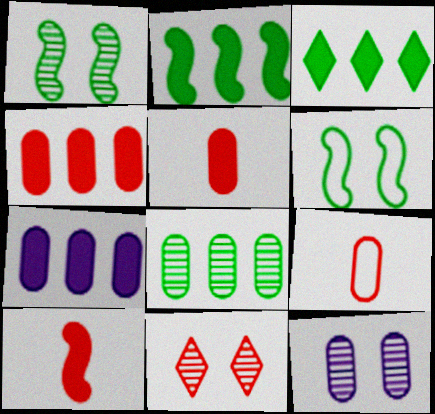[[1, 11, 12]]